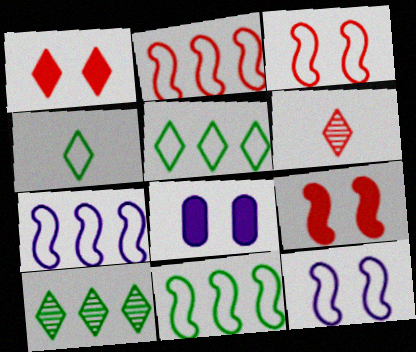[[2, 7, 11], 
[6, 8, 11]]